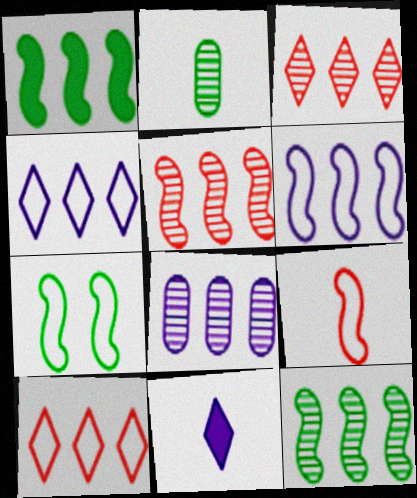[[1, 5, 6], 
[1, 8, 10], 
[2, 9, 11], 
[3, 8, 12], 
[6, 7, 9]]